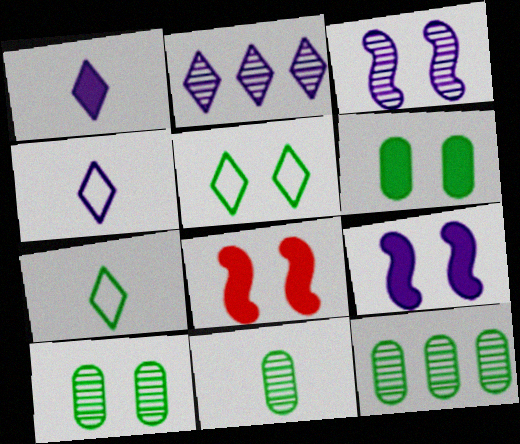[[4, 8, 12], 
[10, 11, 12]]